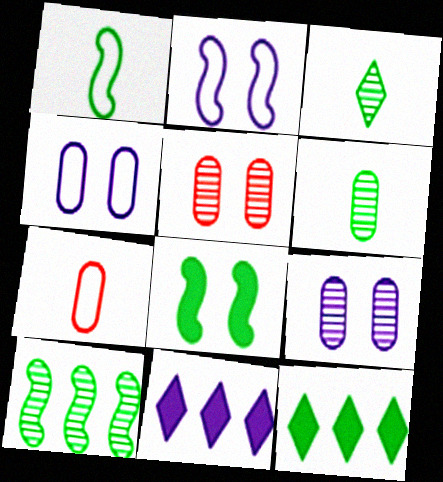[[1, 5, 11], 
[1, 8, 10]]